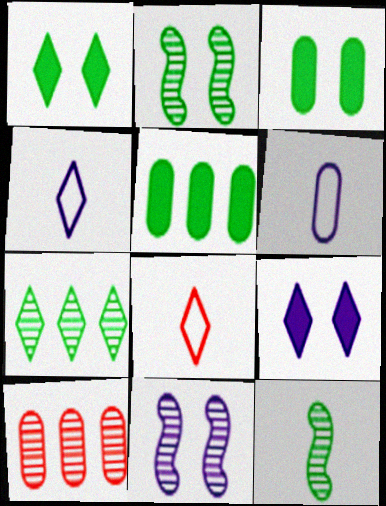[[3, 6, 10], 
[5, 8, 11], 
[7, 8, 9]]